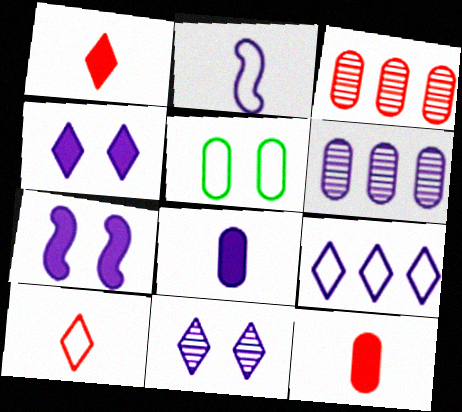[[2, 4, 6], 
[3, 5, 8], 
[5, 6, 12]]